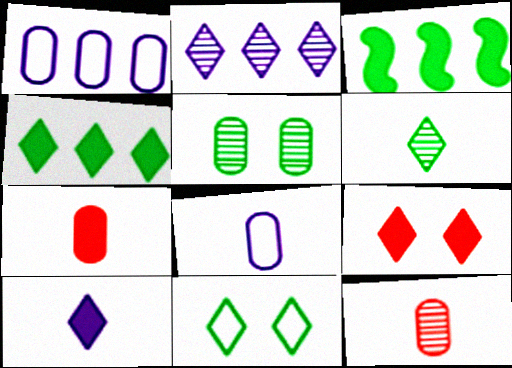[[1, 5, 7], 
[4, 6, 11], 
[4, 9, 10]]